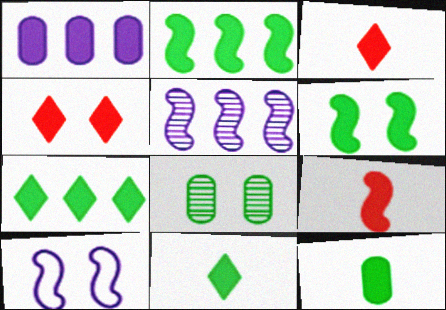[[1, 3, 6], 
[4, 8, 10], 
[6, 7, 12]]